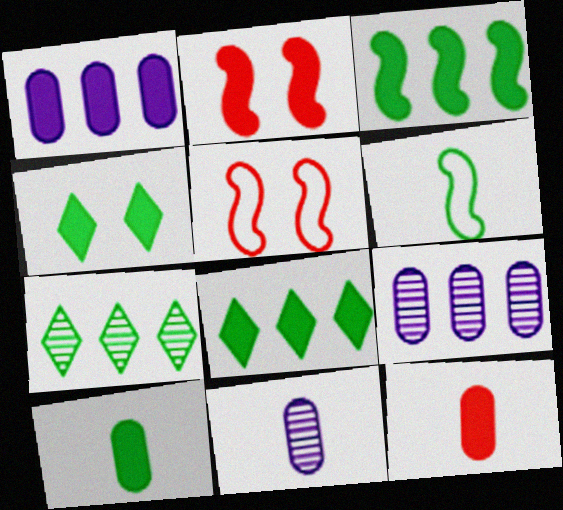[[3, 4, 10], 
[5, 8, 11]]